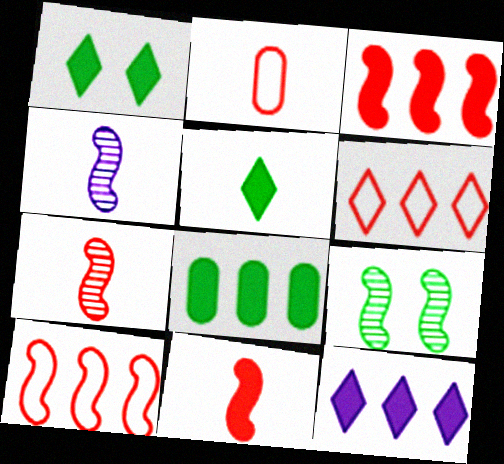[[2, 4, 5], 
[2, 9, 12], 
[3, 8, 12]]